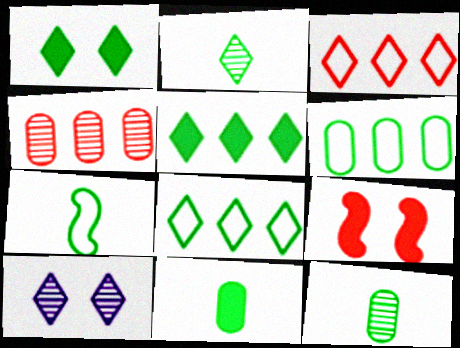[[1, 2, 8], 
[2, 7, 11]]